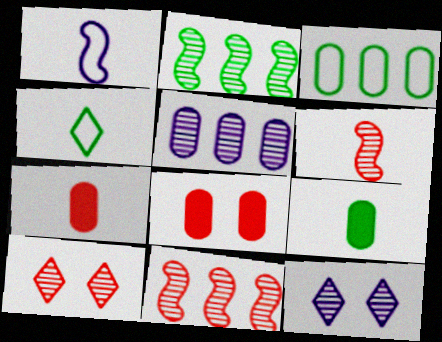[]